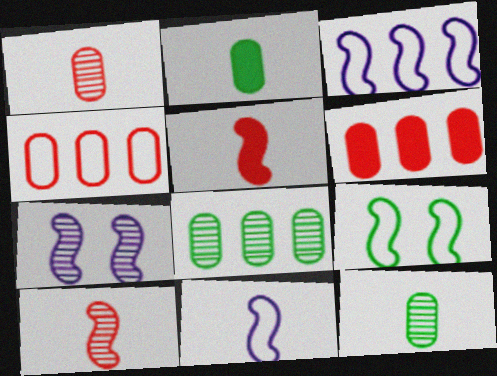[]